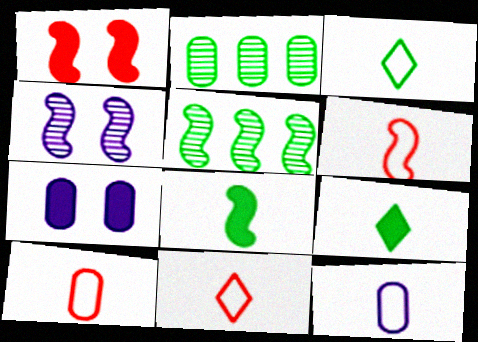[[2, 7, 10], 
[3, 6, 12], 
[5, 7, 11], 
[6, 10, 11]]